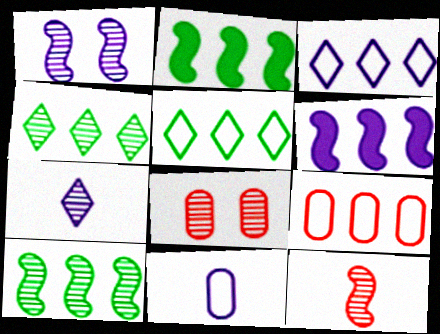[[1, 10, 12], 
[4, 6, 9], 
[7, 8, 10]]